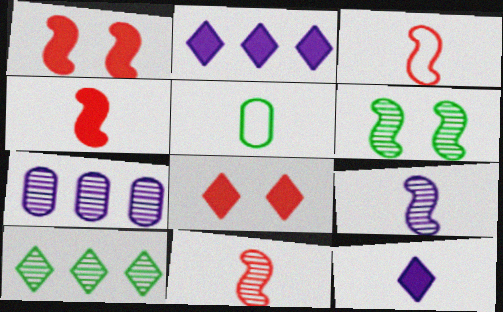[[3, 4, 11], 
[5, 11, 12]]